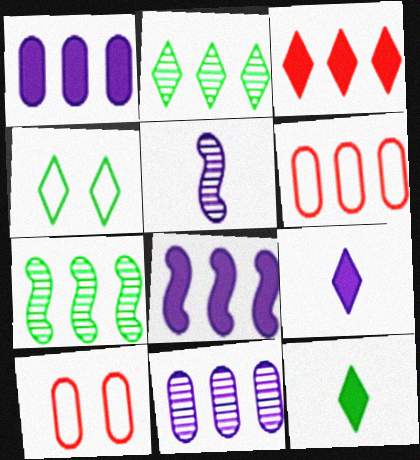[[2, 4, 12], 
[2, 6, 8], 
[7, 9, 10]]